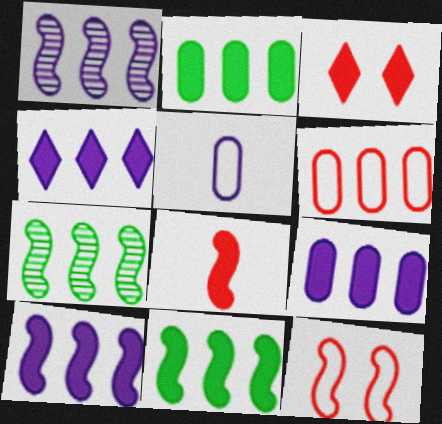[[3, 5, 7], 
[4, 6, 7], 
[4, 9, 10]]